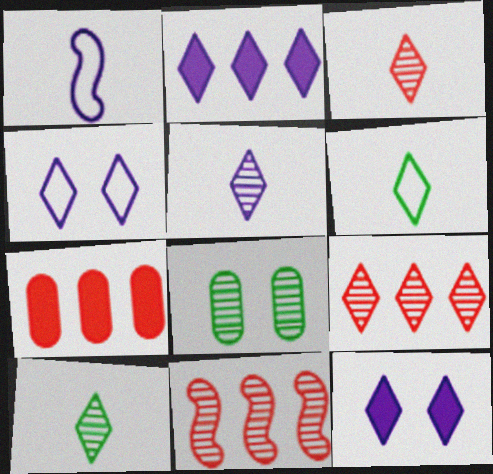[[2, 4, 5], 
[3, 5, 10], 
[5, 8, 11], 
[6, 9, 12]]